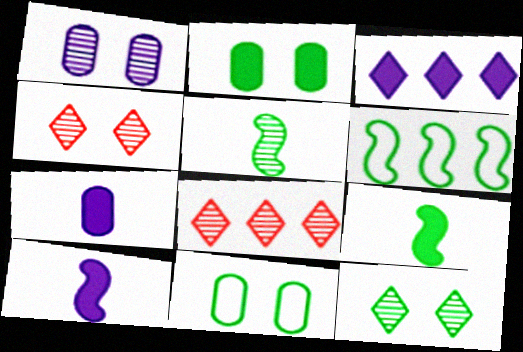[[1, 5, 8], 
[4, 6, 7], 
[8, 10, 11]]